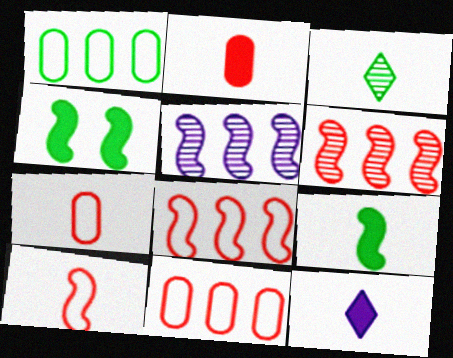[[1, 3, 4], 
[2, 9, 12], 
[4, 5, 10]]